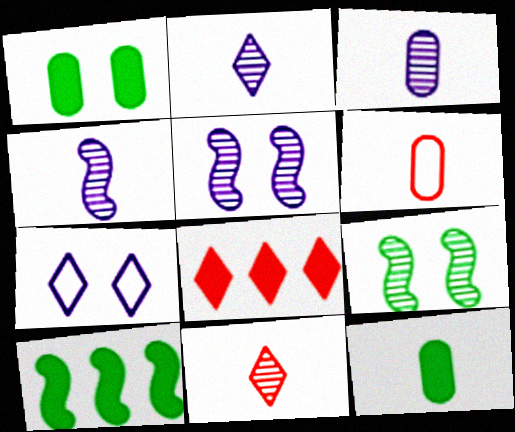[[2, 3, 4], 
[3, 6, 12]]